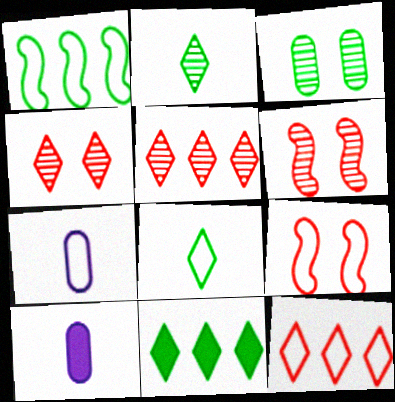[[1, 4, 10], 
[6, 7, 11]]